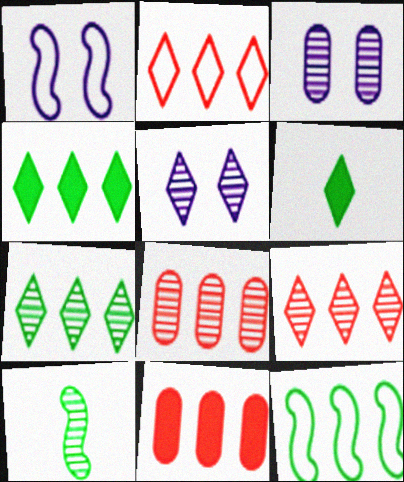[[1, 6, 8], 
[2, 5, 6], 
[3, 9, 10], 
[5, 8, 10]]